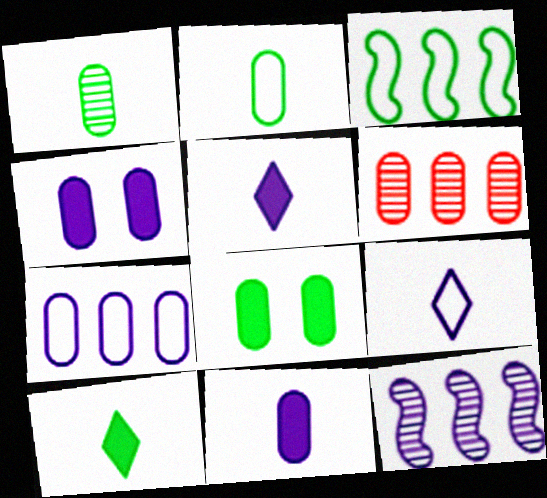[[2, 4, 6], 
[4, 9, 12]]